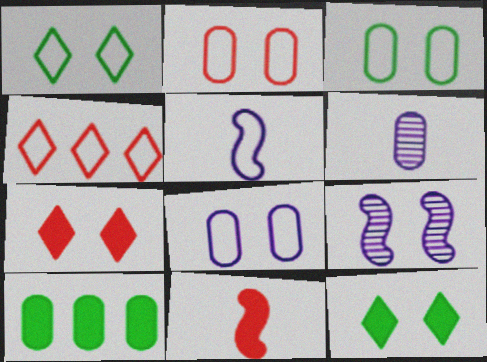[[2, 3, 8], 
[2, 6, 10], 
[2, 9, 12], 
[3, 4, 5], 
[3, 7, 9]]